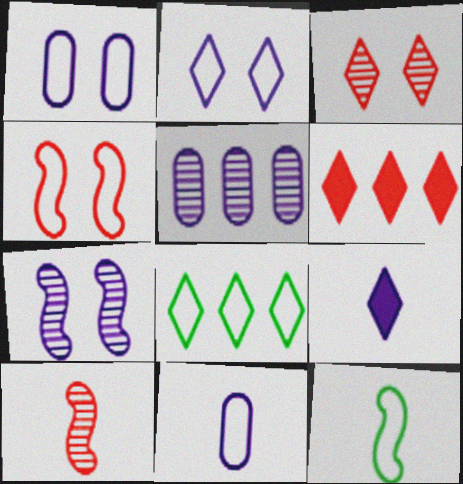[[3, 8, 9], 
[4, 8, 11]]